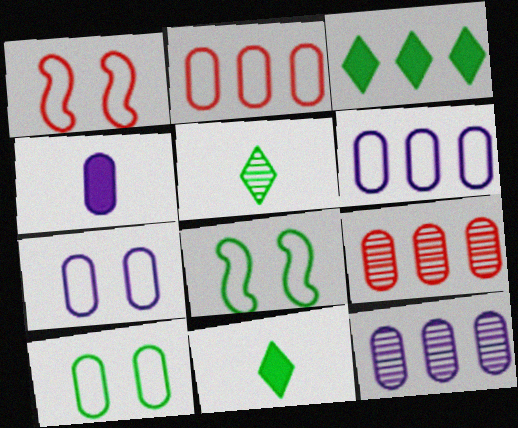[[1, 11, 12], 
[4, 7, 12], 
[4, 9, 10]]